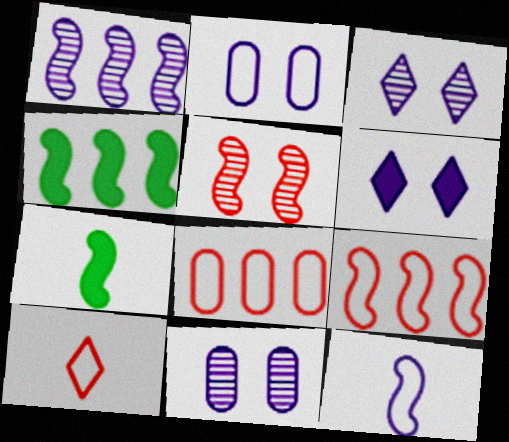[[1, 4, 9], 
[3, 7, 8], 
[4, 5, 12], 
[4, 10, 11]]